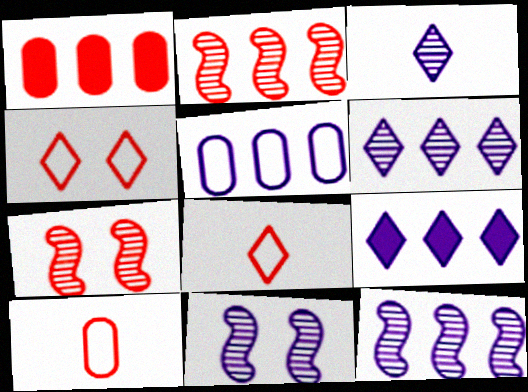[[1, 7, 8], 
[5, 9, 12]]